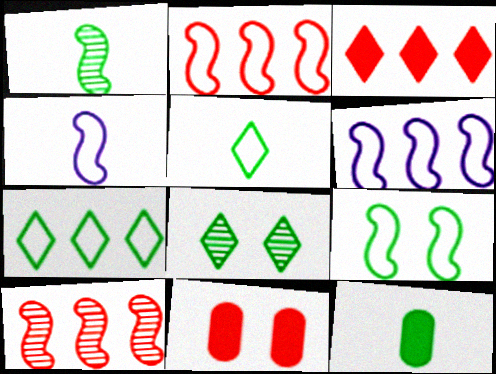[[1, 5, 12], 
[2, 4, 9]]